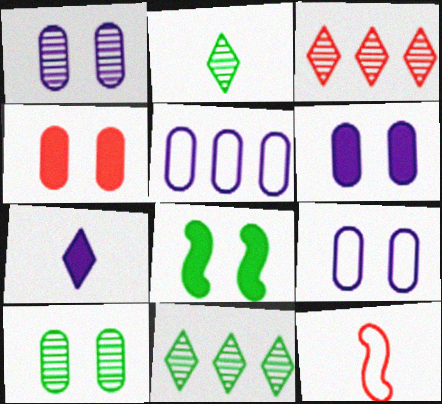[[1, 6, 9], 
[3, 4, 12], 
[4, 9, 10], 
[6, 11, 12]]